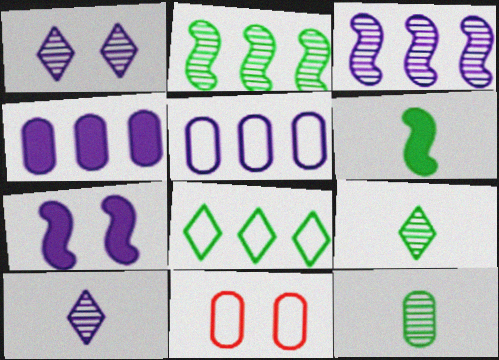[[4, 11, 12], 
[5, 7, 10]]